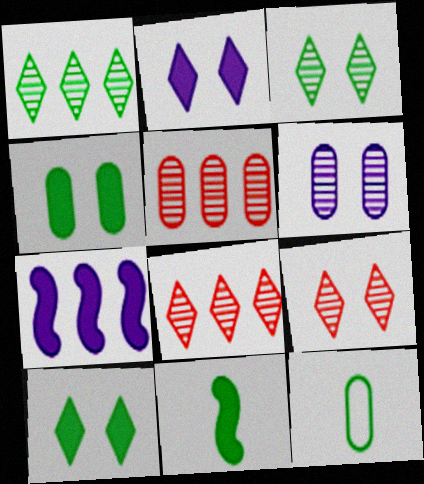[[7, 9, 12]]